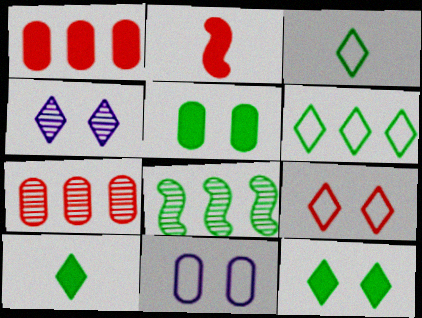[[2, 7, 9], 
[3, 5, 8], 
[4, 9, 12]]